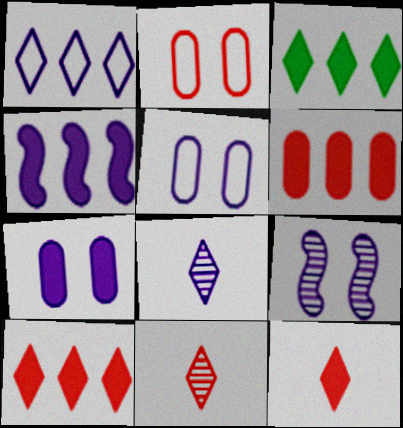[[3, 4, 6], 
[4, 5, 8]]